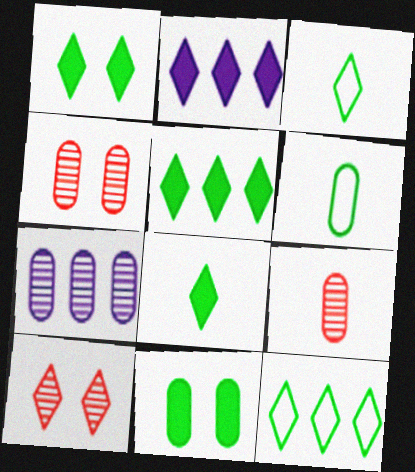[[1, 5, 8], 
[2, 3, 10]]